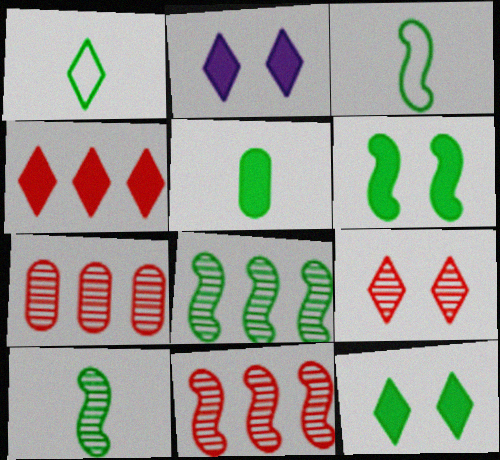[[1, 5, 10], 
[2, 3, 7], 
[3, 6, 8]]